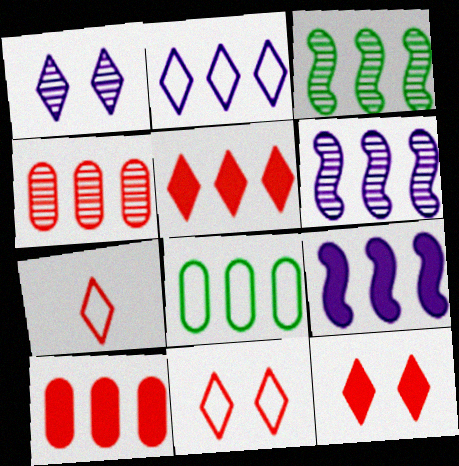[[2, 3, 10], 
[5, 6, 8]]